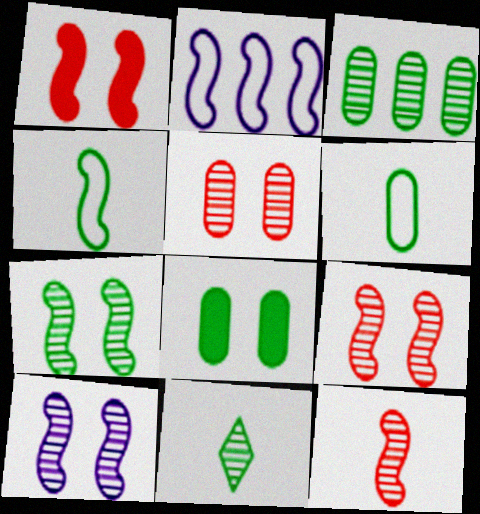[[3, 6, 8], 
[3, 7, 11], 
[7, 9, 10]]